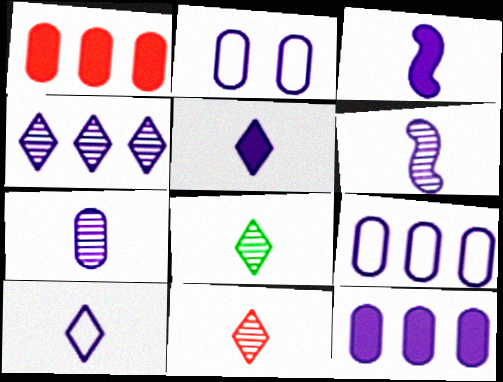[[2, 3, 4], 
[2, 7, 12], 
[3, 7, 10]]